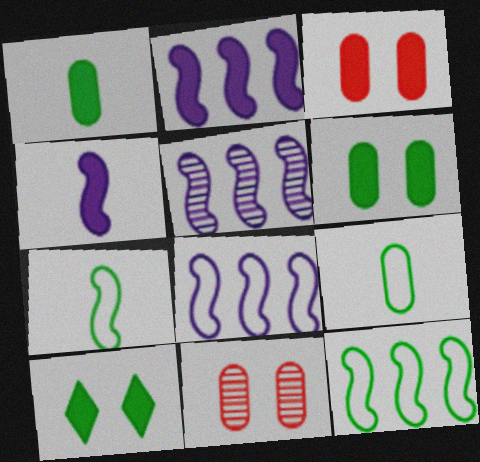[[2, 5, 8]]